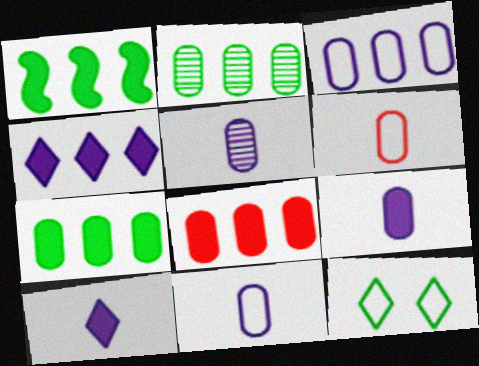[[1, 4, 8], 
[2, 3, 8], 
[5, 9, 11]]